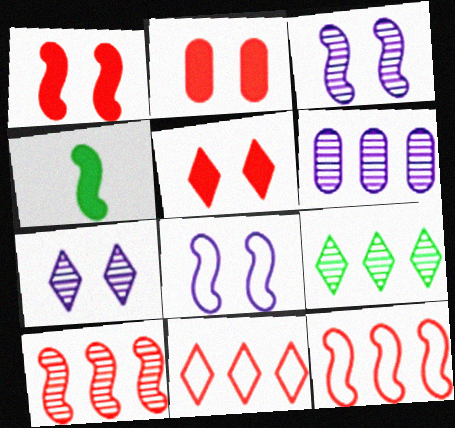[[1, 2, 5], 
[3, 4, 12], 
[4, 8, 10], 
[6, 9, 10]]